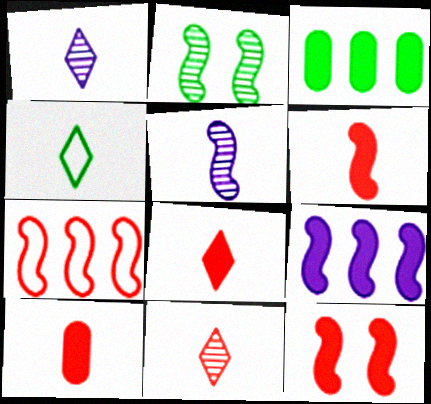[[1, 4, 8], 
[2, 3, 4], 
[4, 5, 10], 
[6, 8, 10]]